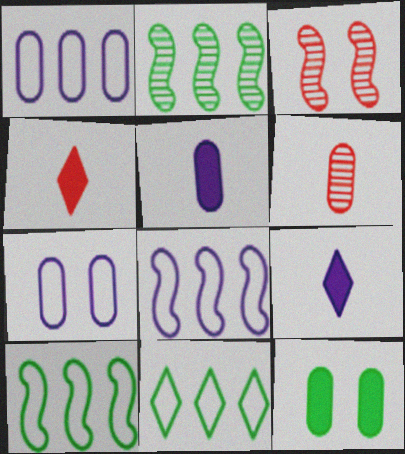[[1, 6, 12], 
[2, 4, 7], 
[3, 5, 11]]